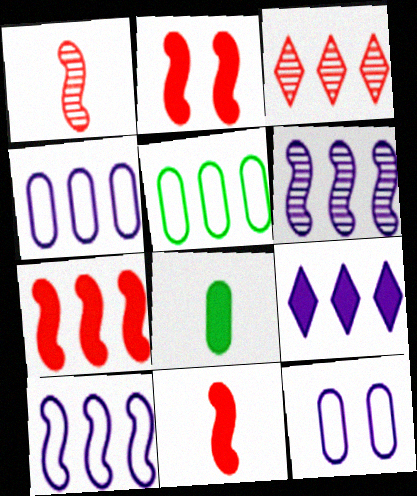[[2, 7, 11], 
[2, 8, 9], 
[4, 6, 9]]